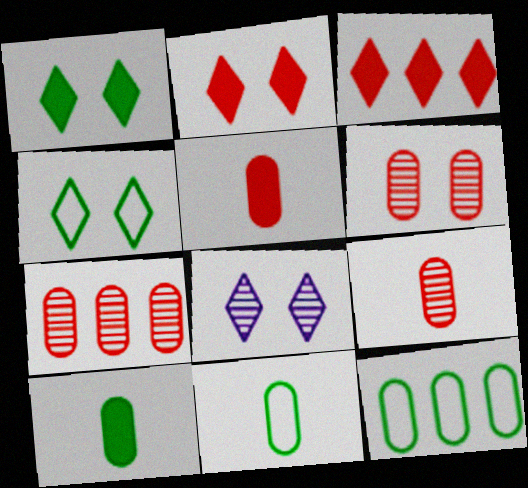[[2, 4, 8], 
[6, 7, 9]]